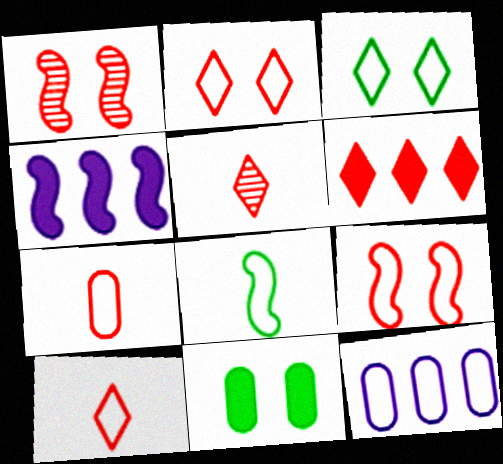[[1, 4, 8], 
[1, 6, 7], 
[2, 5, 6], 
[2, 8, 12]]